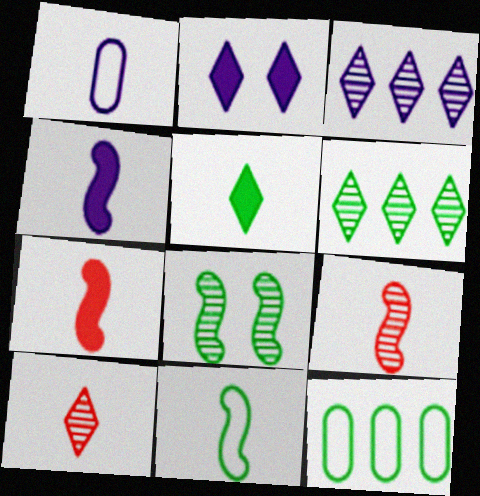[[1, 5, 9], 
[2, 9, 12], 
[4, 9, 11], 
[5, 8, 12]]